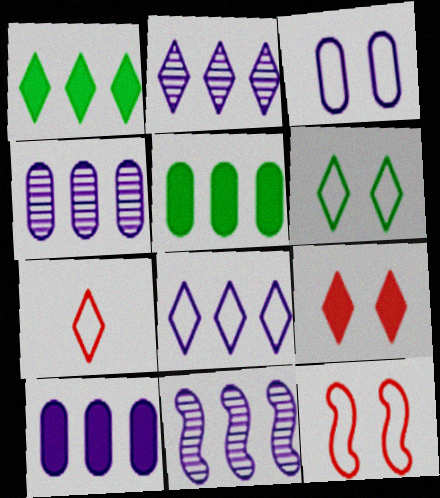[[2, 4, 11], 
[3, 6, 12], 
[6, 7, 8], 
[8, 10, 11]]